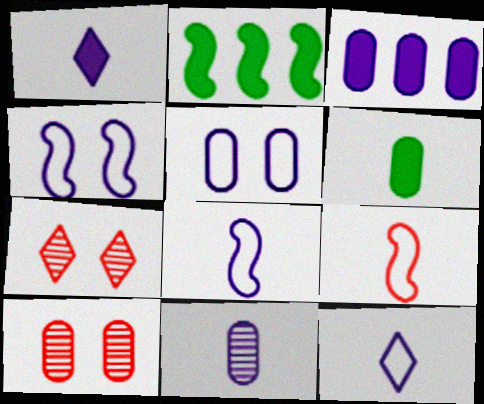[[1, 8, 11], 
[2, 10, 12], 
[3, 5, 11]]